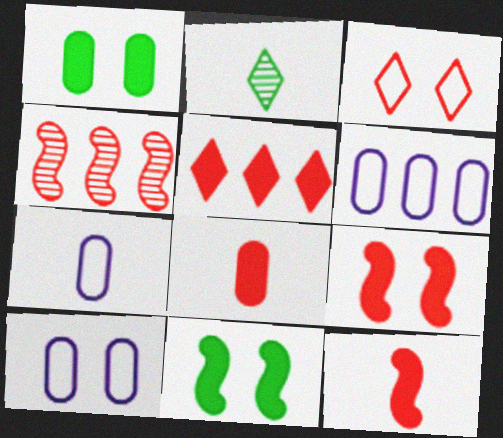[[2, 6, 9], 
[2, 7, 12], 
[3, 4, 8], 
[5, 8, 9], 
[6, 7, 10]]